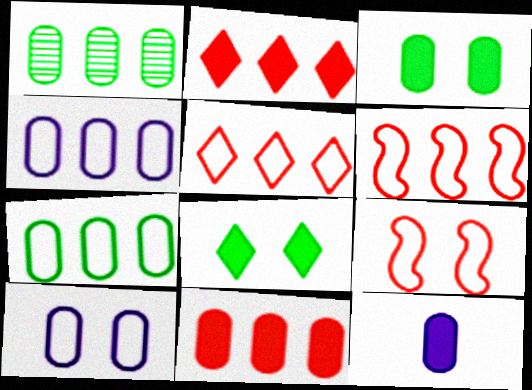[[1, 4, 11], 
[3, 11, 12]]